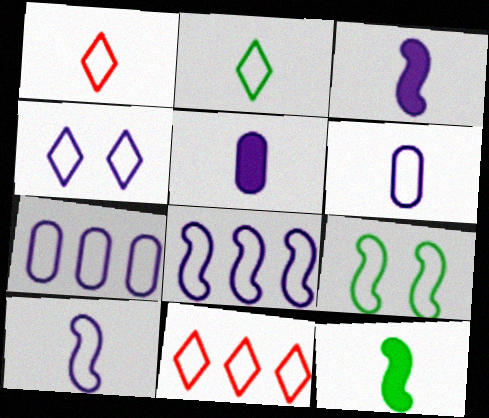[[1, 7, 9], 
[2, 4, 11], 
[4, 6, 8], 
[4, 7, 10], 
[6, 9, 11]]